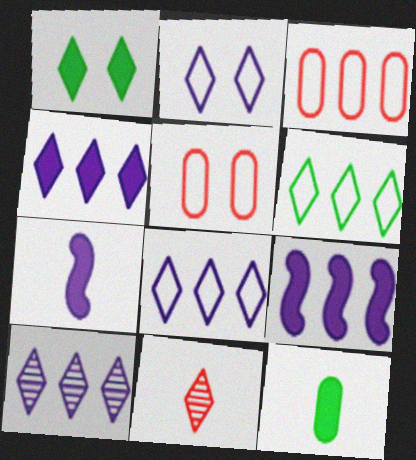[[1, 8, 11], 
[4, 8, 10]]